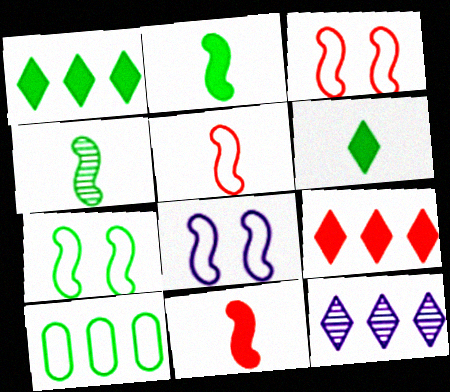[[3, 7, 8]]